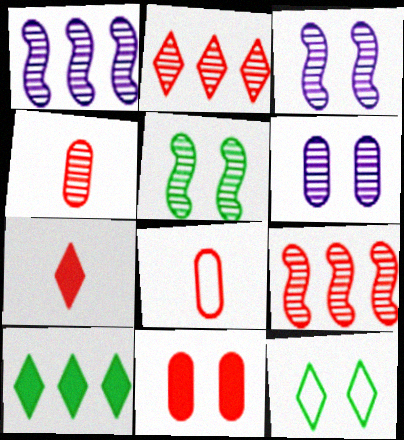[[3, 8, 10], 
[3, 11, 12]]